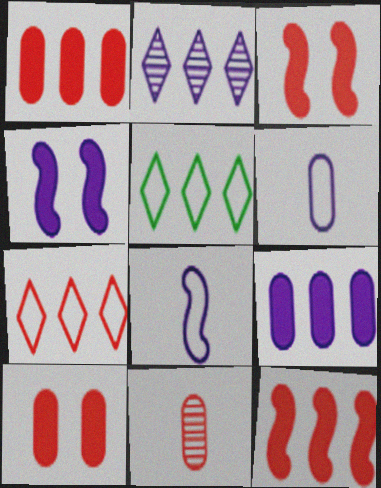[[2, 4, 6], 
[3, 7, 11], 
[4, 5, 11]]